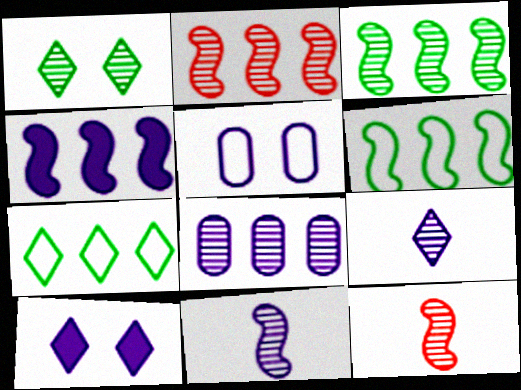[[1, 8, 12], 
[2, 4, 6], 
[4, 5, 9]]